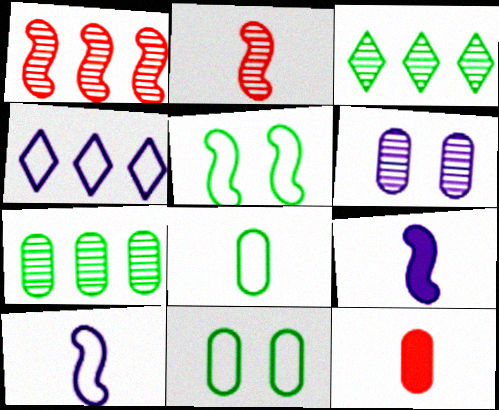[[1, 5, 9], 
[2, 3, 6], 
[4, 6, 9]]